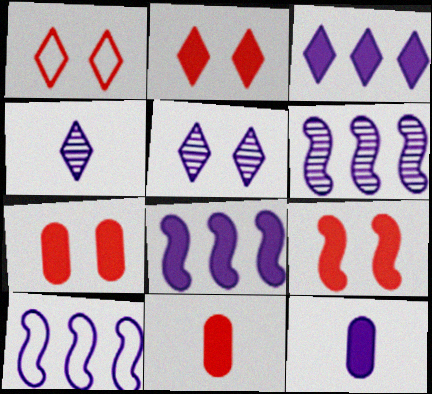[[2, 7, 9], 
[5, 10, 12], 
[6, 8, 10]]